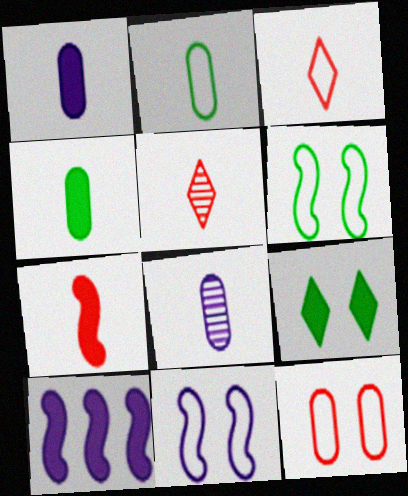[]